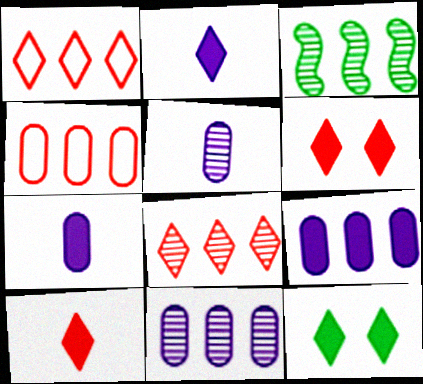[[1, 3, 9], 
[3, 8, 11]]